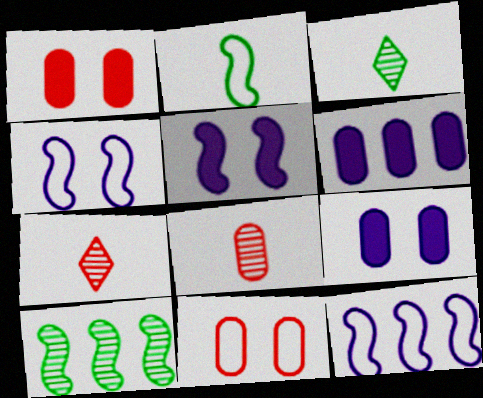[[1, 3, 12]]